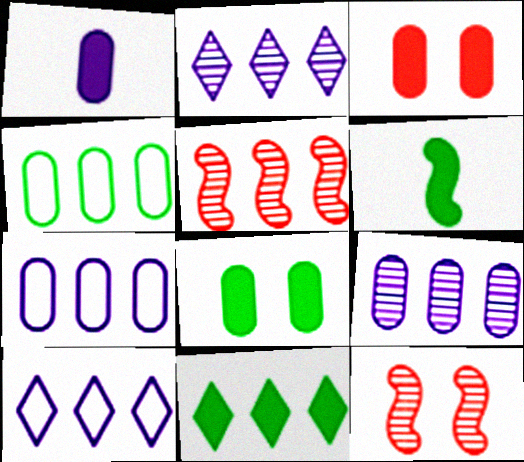[[5, 7, 11], 
[6, 8, 11]]